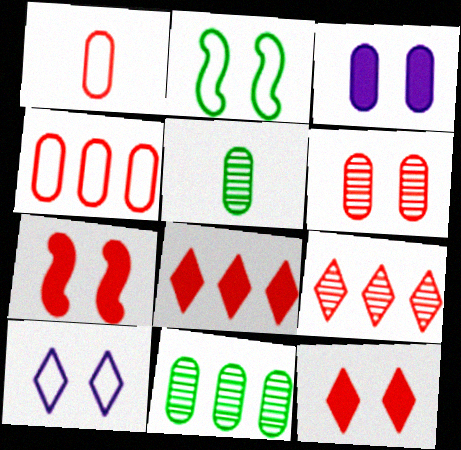[[1, 3, 11], 
[1, 7, 9], 
[3, 4, 5]]